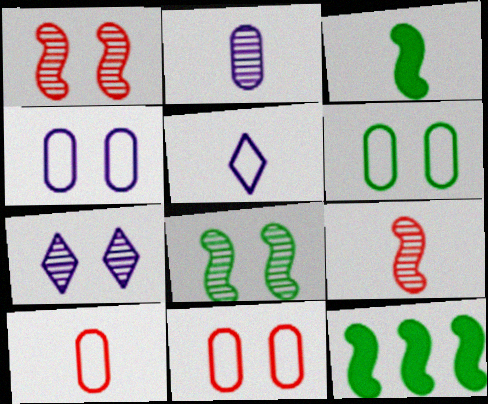[[4, 6, 11], 
[7, 10, 12]]